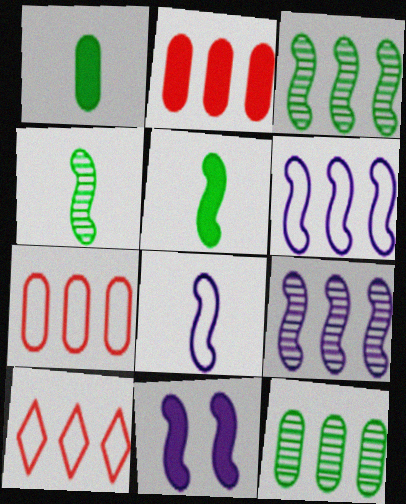[[8, 9, 11]]